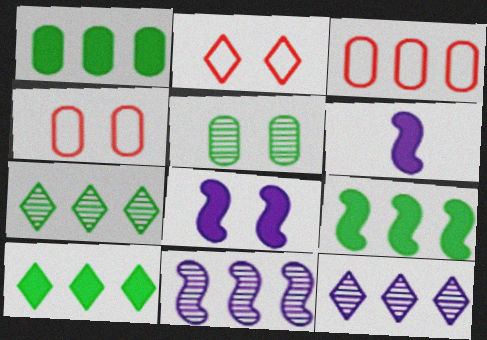[[1, 9, 10], 
[2, 5, 8], 
[3, 9, 12], 
[3, 10, 11], 
[4, 6, 7]]